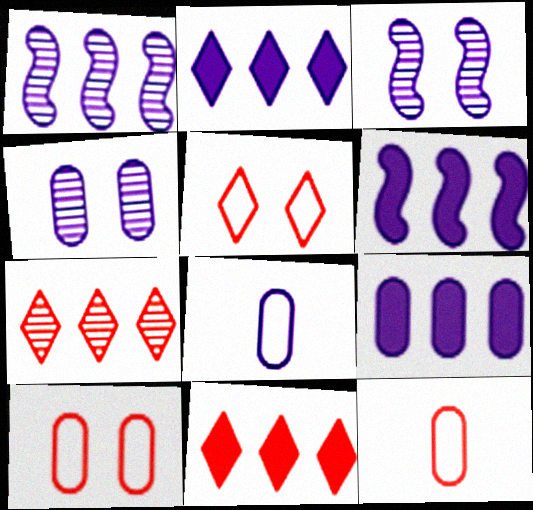[[2, 3, 8], 
[2, 6, 9], 
[4, 8, 9]]